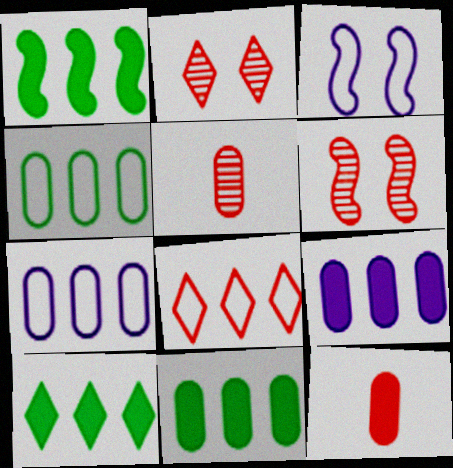[[1, 10, 11], 
[3, 5, 10], 
[6, 8, 12]]